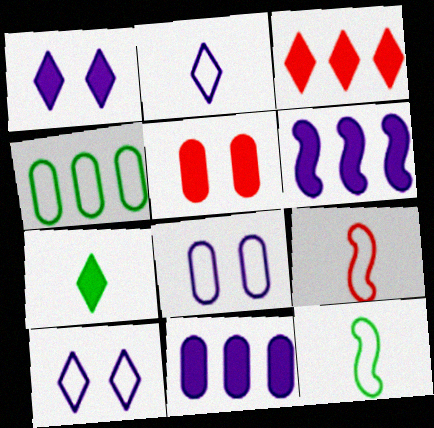[[1, 3, 7], 
[4, 9, 10], 
[5, 6, 7]]